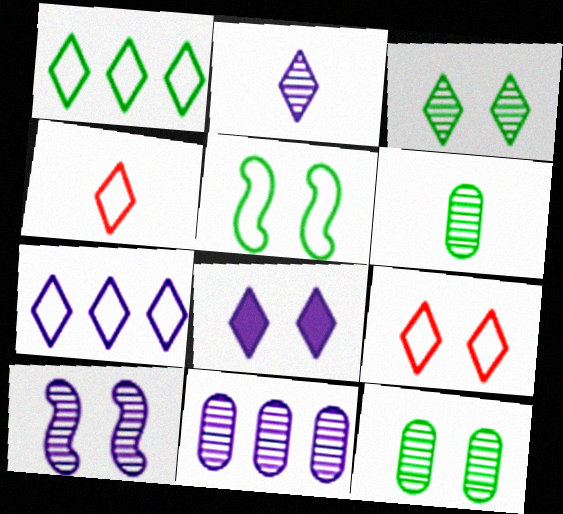[[2, 7, 8], 
[2, 10, 11], 
[3, 8, 9]]